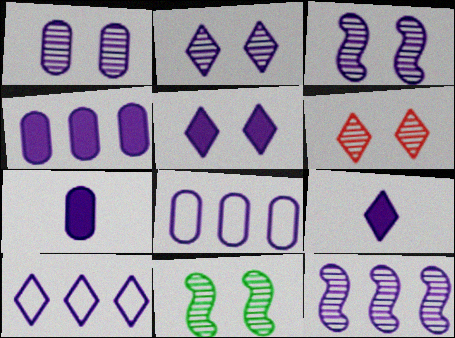[[1, 2, 3], 
[1, 6, 11], 
[1, 7, 8], 
[2, 9, 10], 
[3, 7, 10], 
[3, 8, 9], 
[4, 10, 12]]